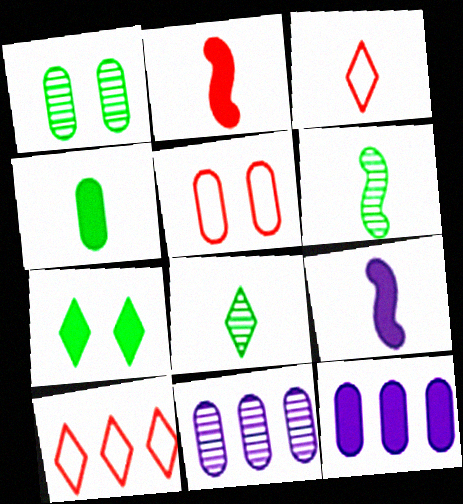[[1, 9, 10], 
[2, 7, 12], 
[4, 5, 11]]